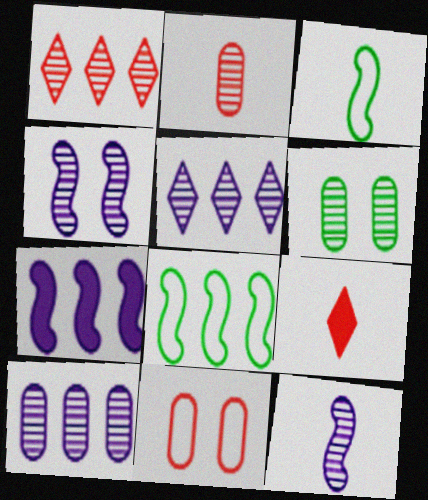[[1, 6, 12], 
[2, 6, 10]]